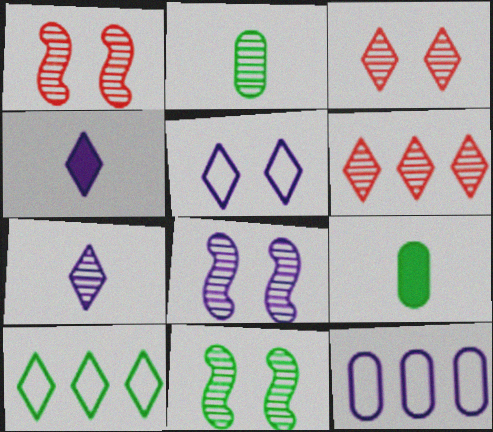[[1, 8, 11], 
[2, 6, 8], 
[3, 4, 10], 
[4, 8, 12], 
[9, 10, 11]]